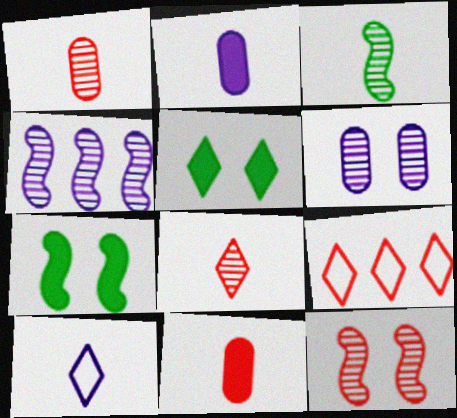[[3, 4, 12], 
[3, 10, 11], 
[9, 11, 12]]